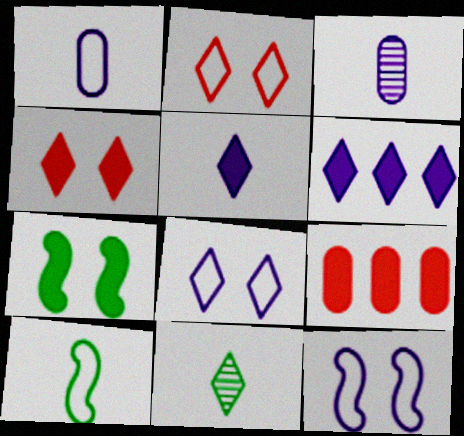[[2, 6, 11], 
[3, 6, 12], 
[5, 7, 9], 
[9, 11, 12]]